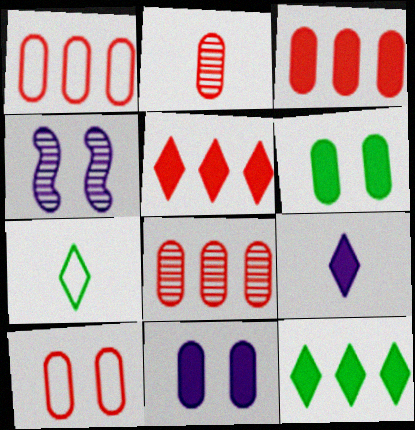[[1, 3, 8], 
[2, 3, 10], 
[3, 4, 7]]